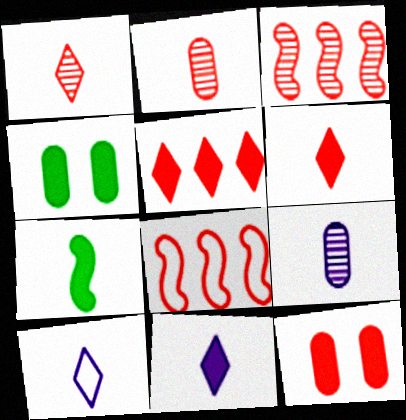[[1, 8, 12], 
[2, 7, 10], 
[3, 4, 10]]